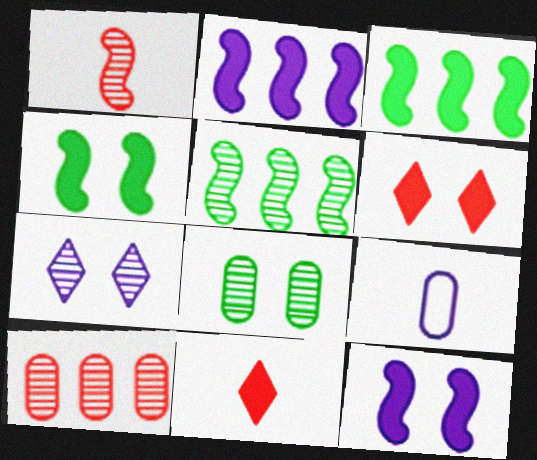[[2, 7, 9], 
[5, 6, 9]]